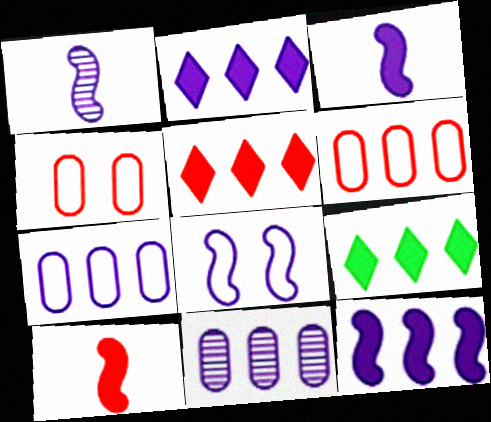[[1, 4, 9], 
[1, 8, 12], 
[2, 5, 9]]